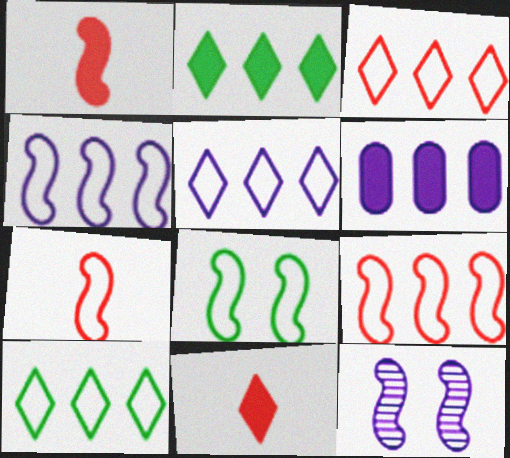[[3, 5, 10], 
[4, 7, 8]]